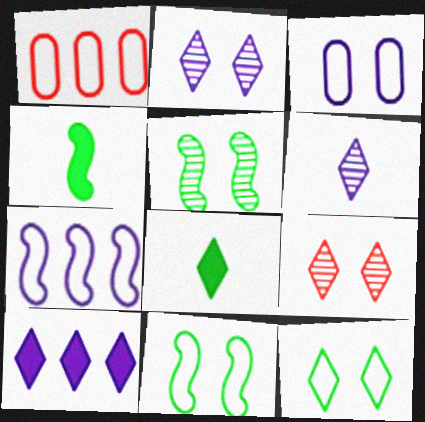[[1, 2, 4]]